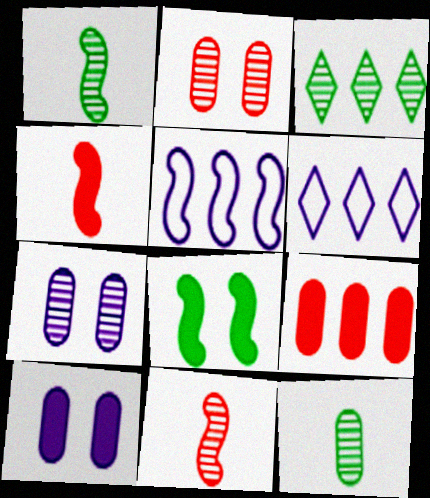[[3, 5, 9], 
[3, 7, 11], 
[5, 8, 11]]